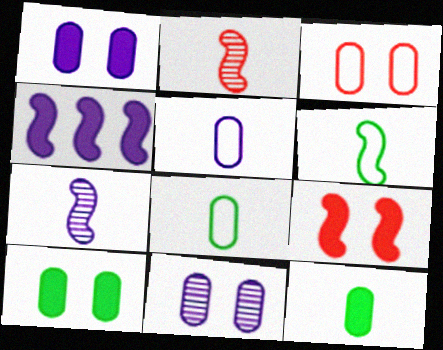[[3, 10, 11]]